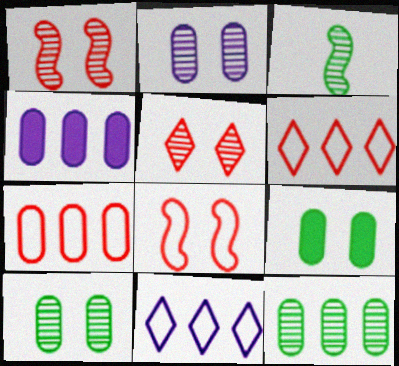[[4, 7, 12]]